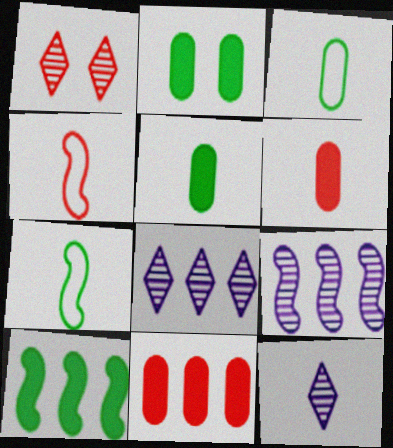[[1, 4, 11], 
[2, 4, 8], 
[4, 5, 12], 
[6, 7, 12]]